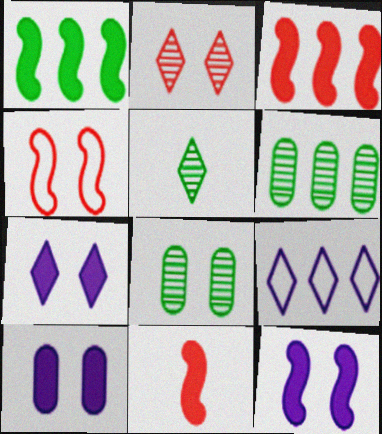[[1, 11, 12], 
[3, 6, 9], 
[4, 7, 8], 
[7, 10, 12], 
[8, 9, 11]]